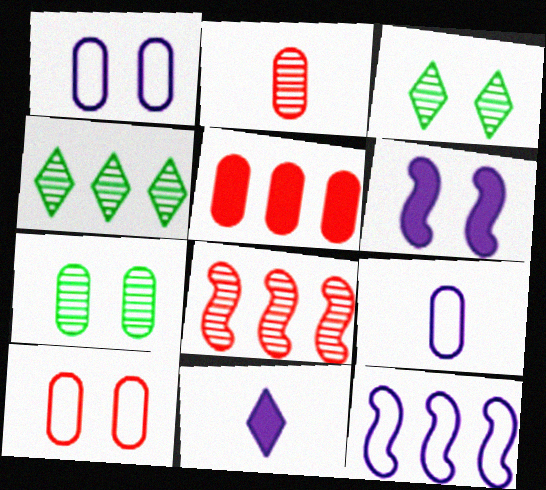[[2, 5, 10], 
[3, 6, 10], 
[4, 5, 12], 
[5, 7, 9]]